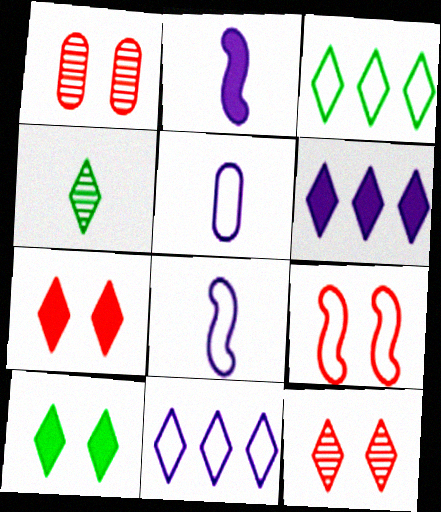[[1, 2, 3], 
[1, 7, 9], 
[3, 4, 10], 
[3, 5, 9], 
[4, 7, 11]]